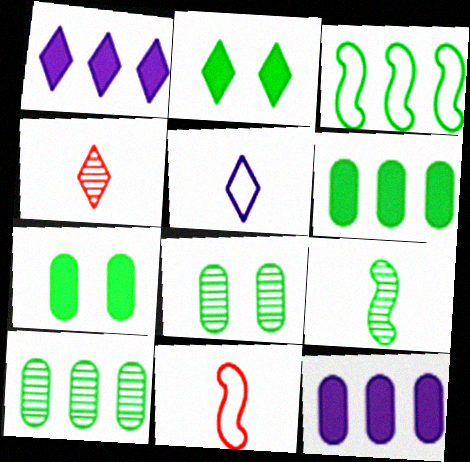[[1, 8, 11]]